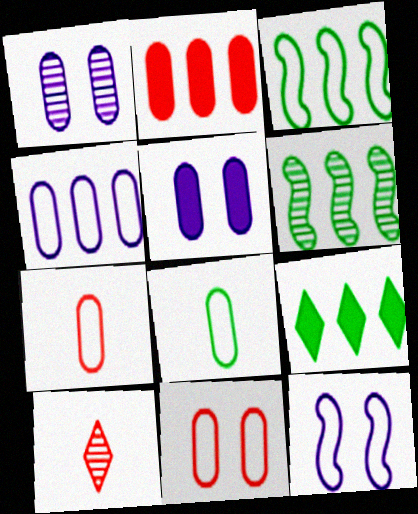[[1, 2, 8], 
[1, 6, 10], 
[3, 5, 10], 
[4, 8, 11]]